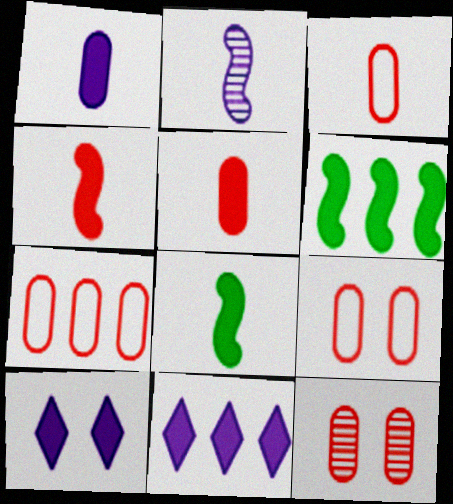[[3, 7, 9], 
[5, 6, 10], 
[5, 7, 12]]